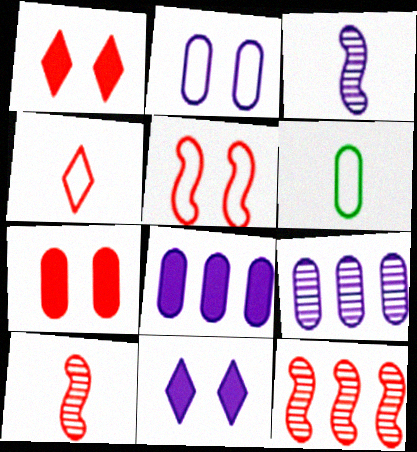[[4, 7, 12], 
[6, 7, 9], 
[6, 11, 12]]